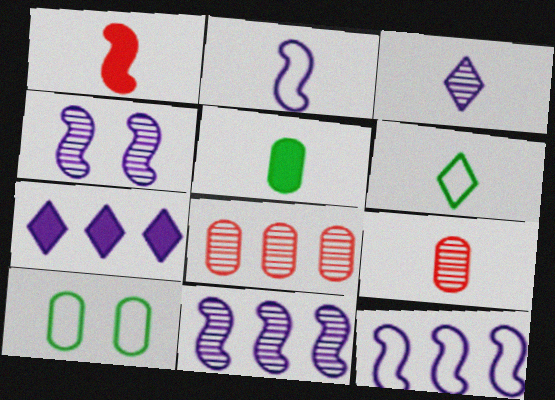[]